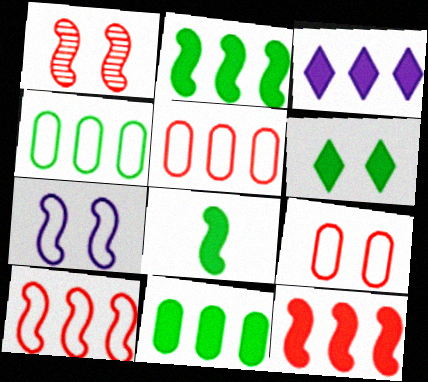[[3, 11, 12], 
[6, 8, 11]]